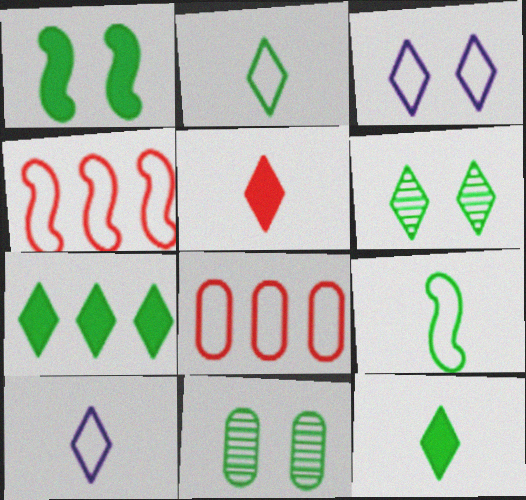[[2, 6, 7], 
[3, 8, 9], 
[7, 9, 11]]